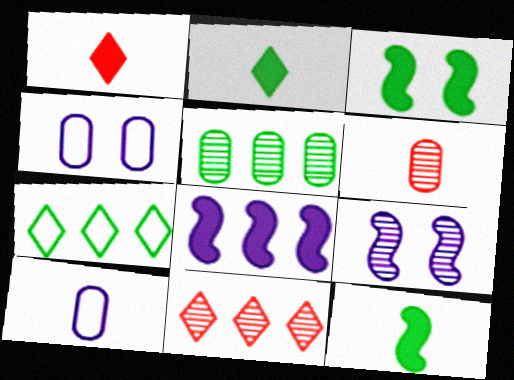[[3, 10, 11], 
[4, 11, 12]]